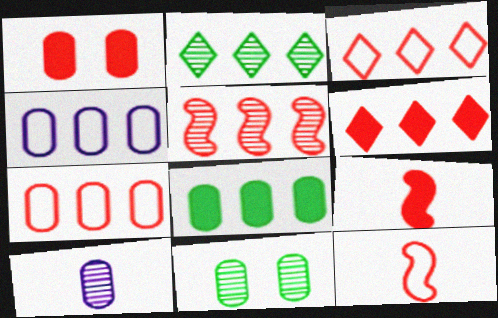[[1, 6, 9], 
[5, 6, 7]]